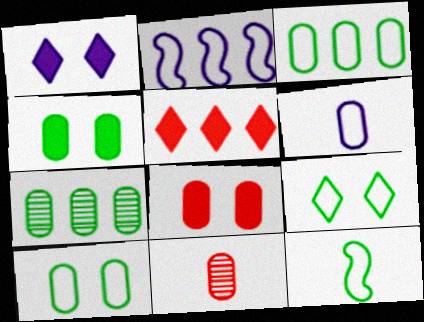[[2, 5, 7], 
[3, 9, 12], 
[6, 7, 8]]